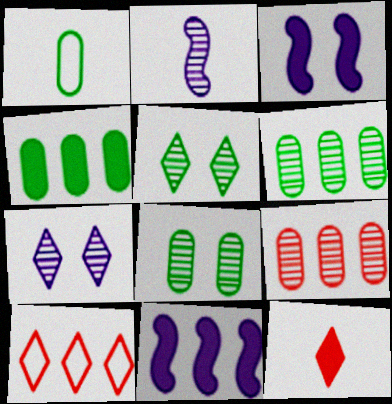[[1, 2, 12], 
[1, 4, 8], 
[2, 5, 9], 
[3, 4, 12], 
[6, 10, 11]]